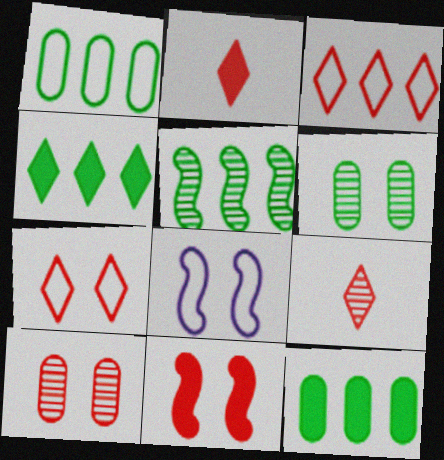[[1, 4, 5], 
[7, 10, 11], 
[8, 9, 12]]